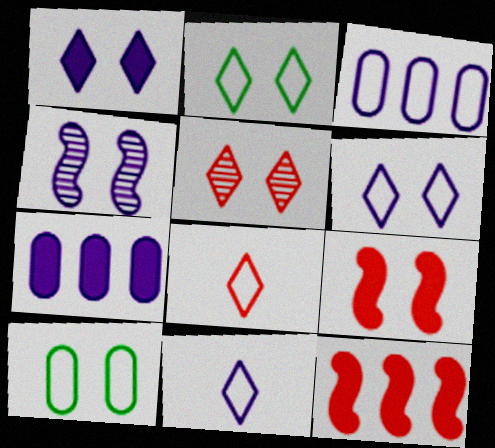[[1, 2, 5], 
[4, 7, 11]]